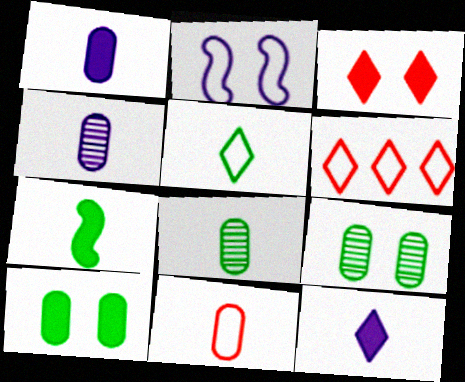[[1, 8, 11], 
[2, 3, 9], 
[5, 7, 8]]